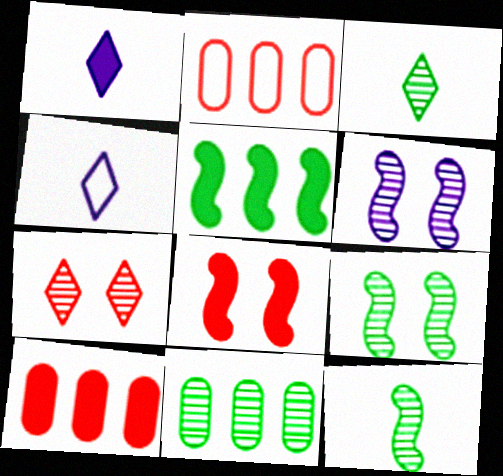[[1, 2, 9], 
[3, 9, 11], 
[4, 8, 11], 
[4, 9, 10]]